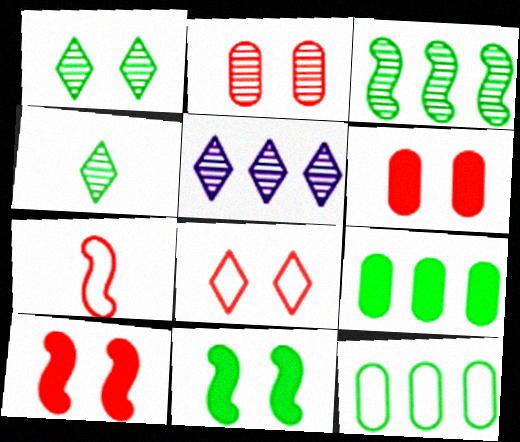[[2, 8, 10], 
[4, 11, 12]]